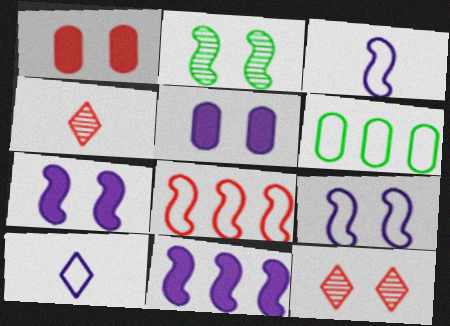[[1, 4, 8], 
[4, 6, 7]]